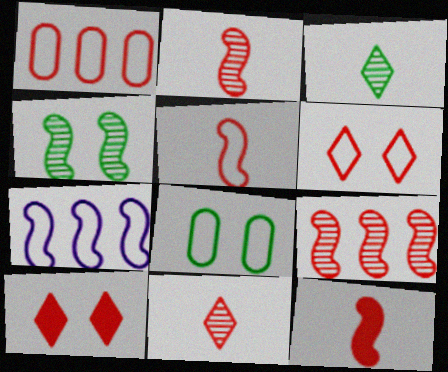[[1, 2, 10], 
[1, 5, 6], 
[2, 5, 12], 
[4, 7, 12]]